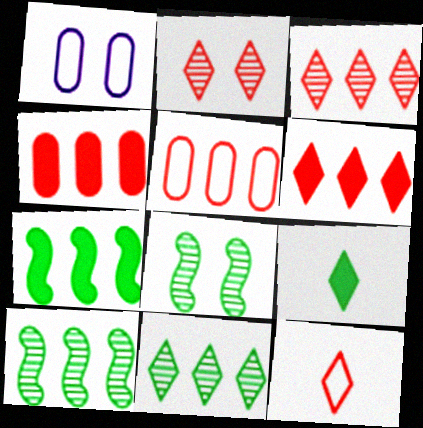[[2, 6, 12]]